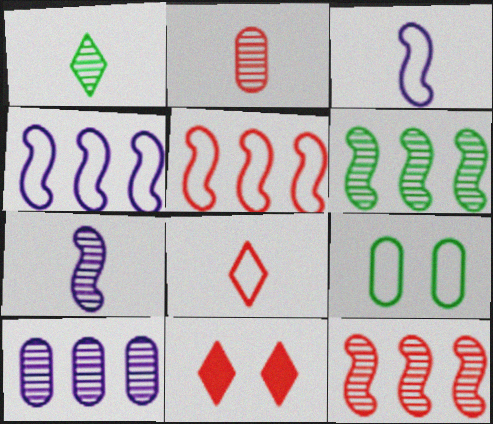[[1, 2, 7], 
[2, 5, 11], 
[4, 8, 9]]